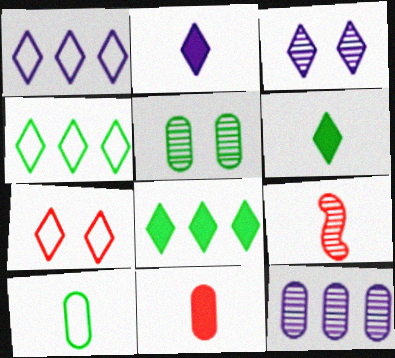[[1, 2, 3], 
[2, 9, 10]]